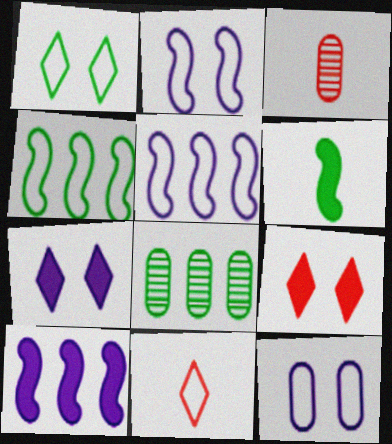[[1, 3, 10], 
[1, 6, 8], 
[3, 4, 7], 
[4, 11, 12]]